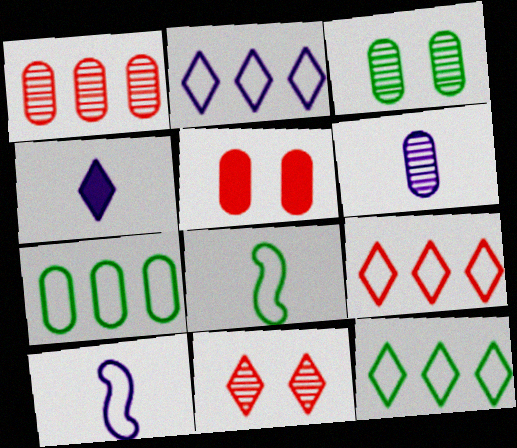[[1, 3, 6], 
[2, 9, 12], 
[4, 6, 10], 
[4, 11, 12], 
[5, 6, 7]]